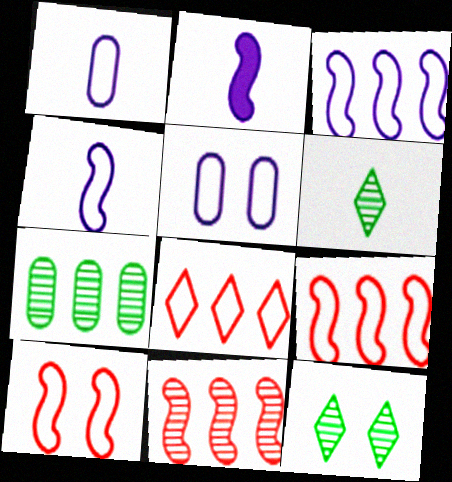[]